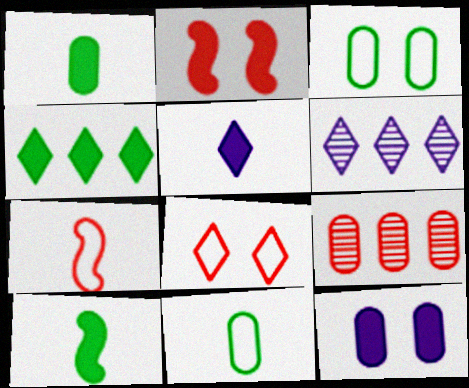[[2, 6, 11], 
[9, 11, 12]]